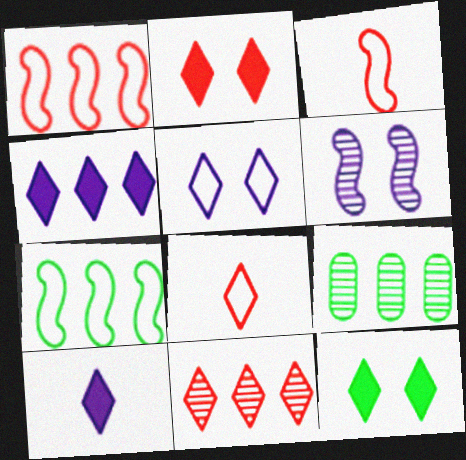[[1, 4, 9], 
[2, 8, 11]]